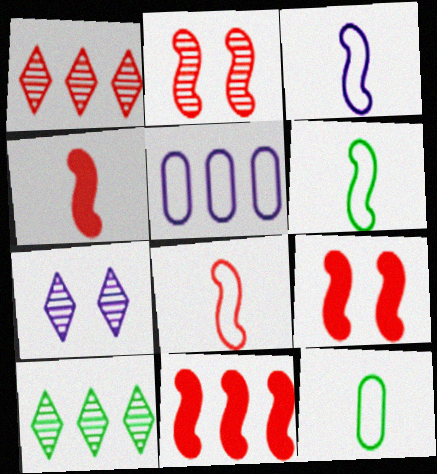[[2, 8, 11], 
[3, 6, 8], 
[4, 9, 11], 
[5, 10, 11], 
[7, 11, 12]]